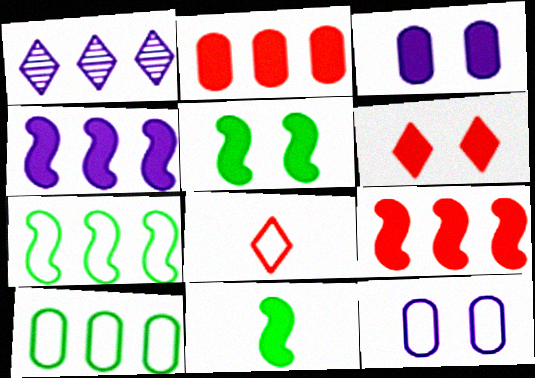[[1, 2, 7], 
[1, 9, 10], 
[3, 5, 6], 
[7, 8, 12]]